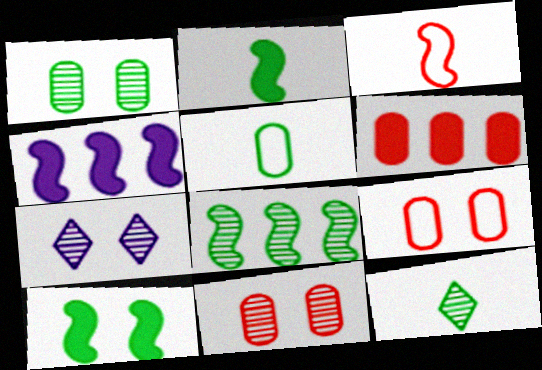[[1, 8, 12], 
[2, 5, 12], 
[4, 9, 12], 
[7, 9, 10]]